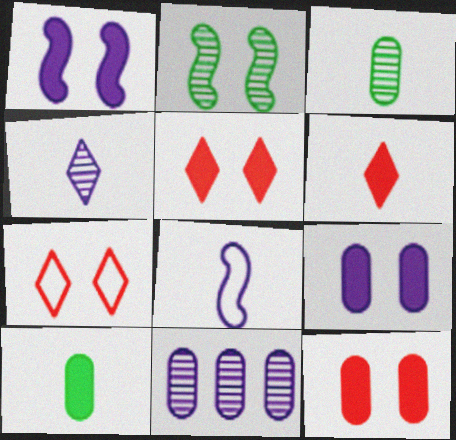[[2, 7, 9], 
[3, 6, 8]]